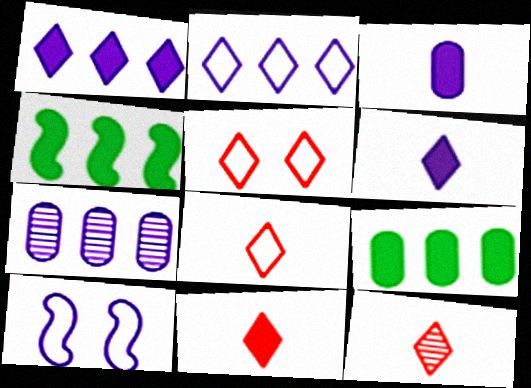[[6, 7, 10], 
[8, 11, 12], 
[9, 10, 12]]